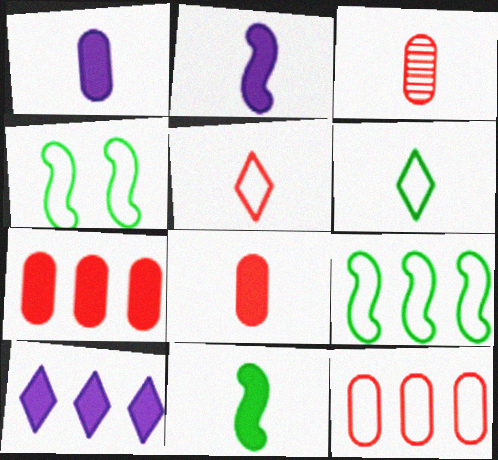[[2, 3, 6], 
[3, 4, 10]]